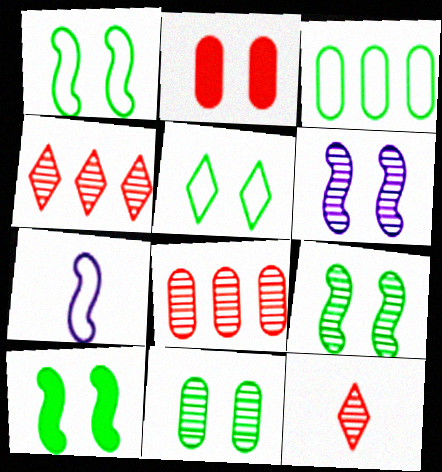[[1, 9, 10], 
[2, 5, 6], 
[5, 10, 11]]